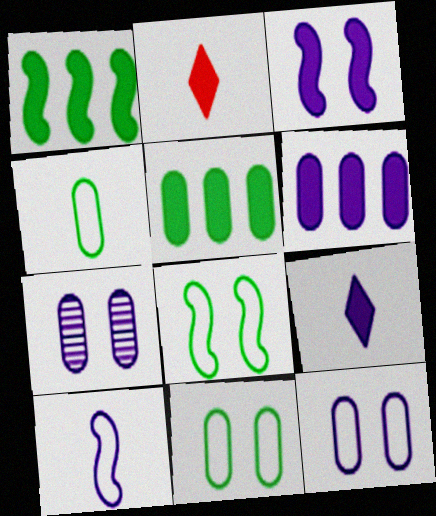[[2, 3, 5], 
[3, 6, 9]]